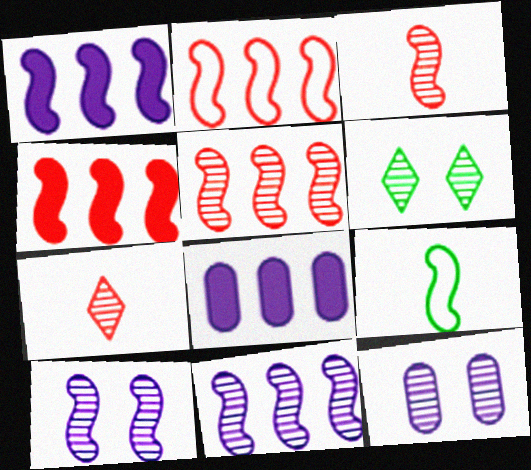[[2, 4, 5], 
[4, 9, 10]]